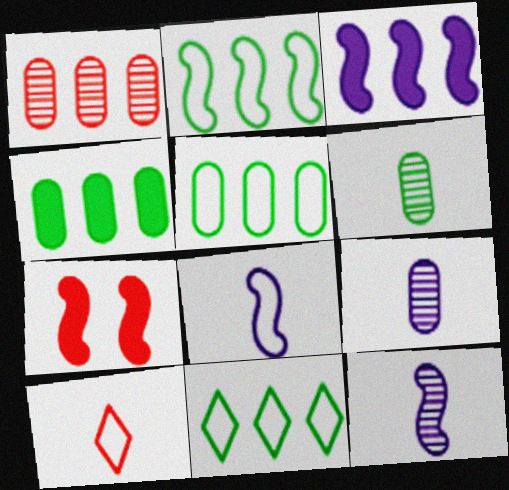[[1, 3, 11], 
[1, 7, 10], 
[2, 5, 11], 
[2, 7, 12], 
[7, 9, 11]]